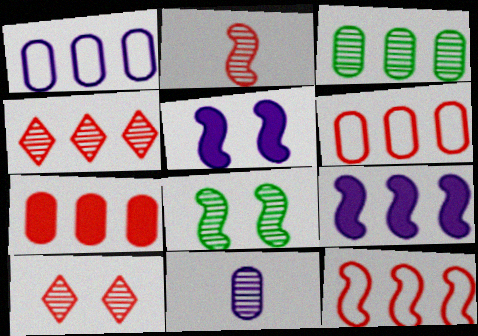[[1, 3, 7], 
[4, 7, 12], 
[4, 8, 11]]